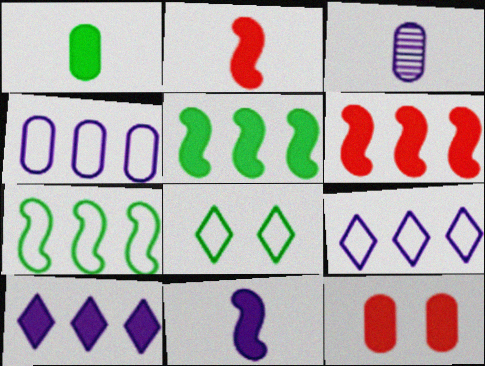[[3, 6, 8]]